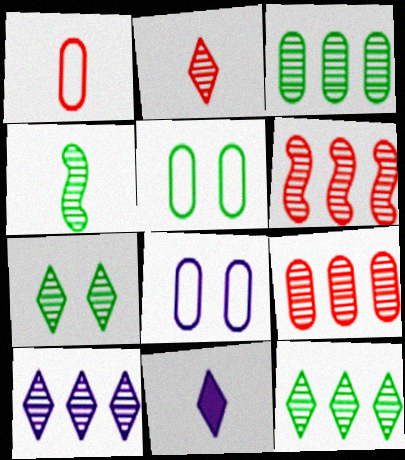[[1, 4, 11], 
[2, 7, 10], 
[3, 4, 7], 
[3, 6, 10], 
[5, 6, 11]]